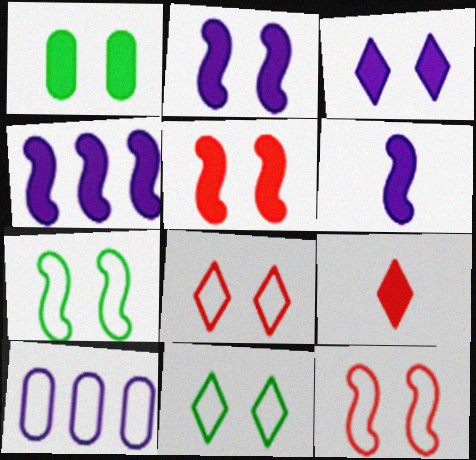[[1, 3, 5], 
[1, 4, 9], 
[2, 4, 6]]